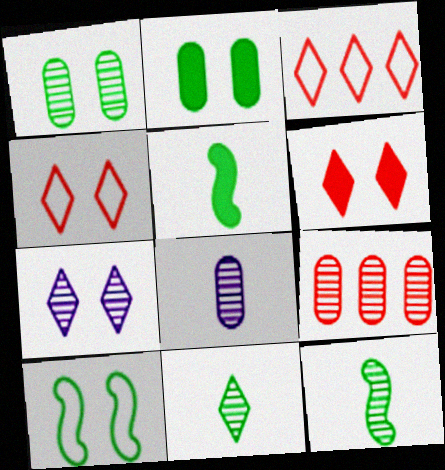[[1, 8, 9], 
[7, 9, 12]]